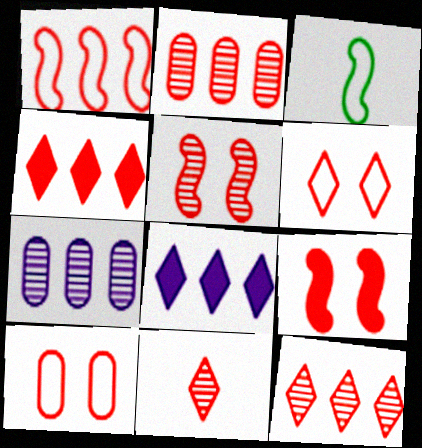[[1, 2, 4], 
[2, 5, 11], 
[4, 6, 11]]